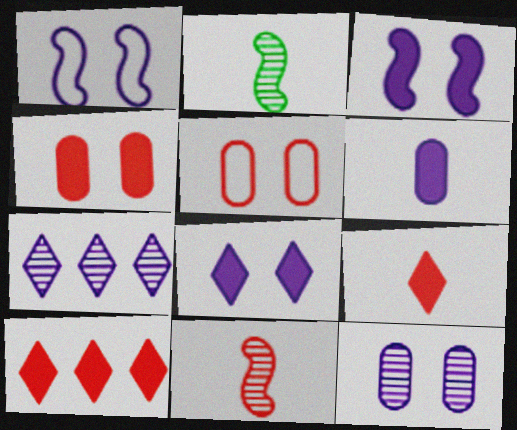[[1, 6, 7], 
[1, 8, 12], 
[5, 10, 11]]